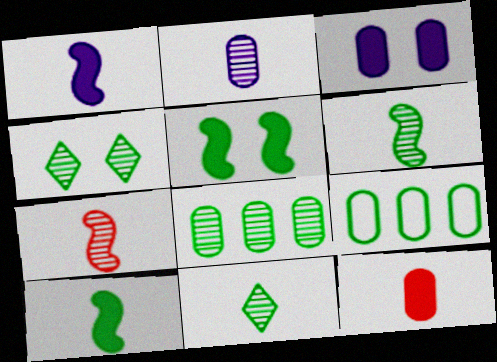[[2, 7, 11], 
[4, 6, 8], 
[4, 9, 10], 
[5, 9, 11]]